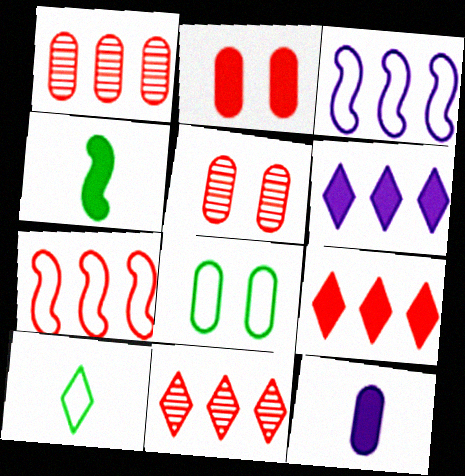[[1, 7, 9], 
[1, 8, 12], 
[2, 4, 6]]